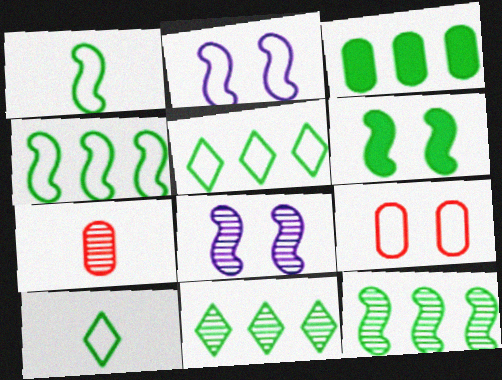[[1, 6, 12], 
[3, 4, 11], 
[3, 5, 12], 
[7, 8, 11]]